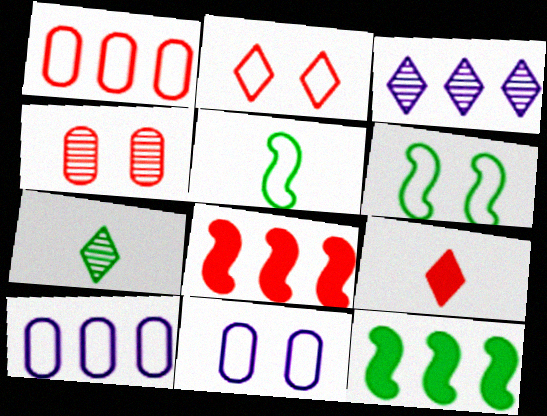[[1, 3, 12], 
[2, 5, 10], 
[2, 6, 11], 
[7, 8, 11]]